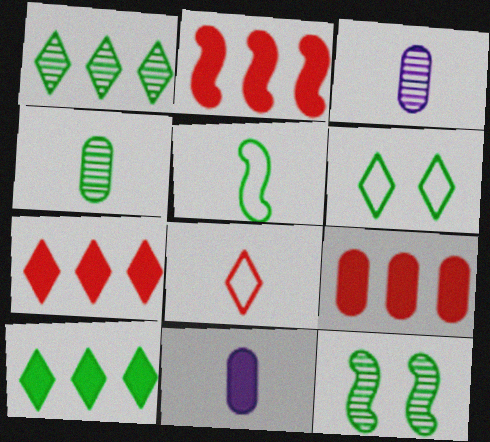[[1, 4, 12], 
[2, 3, 6], 
[2, 7, 9]]